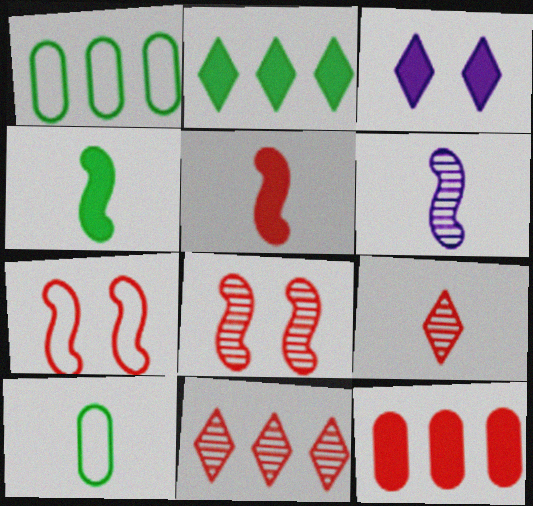[[3, 4, 12], 
[7, 9, 12]]